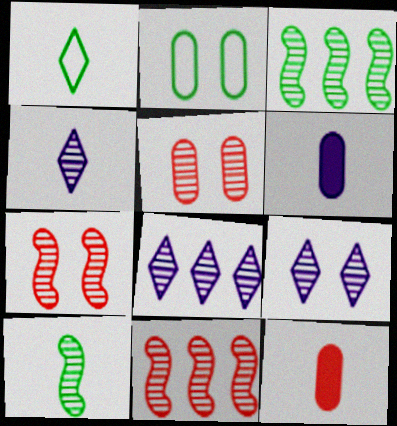[[3, 4, 5], 
[4, 8, 9], 
[5, 8, 10]]